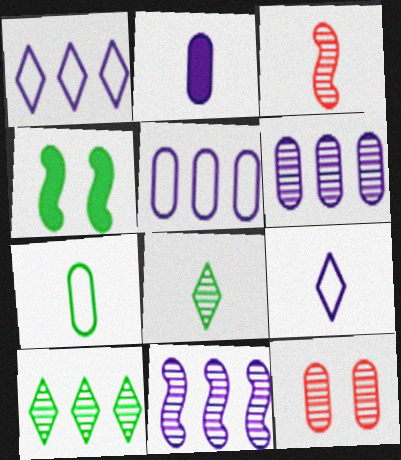[[4, 7, 10], 
[8, 11, 12]]